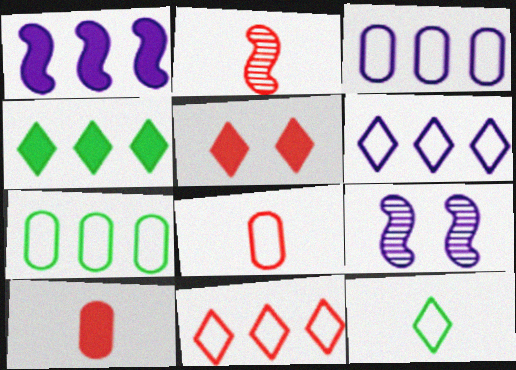[[4, 8, 9]]